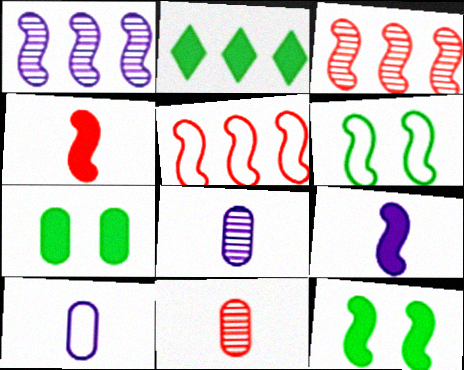[[1, 4, 6], 
[3, 6, 9]]